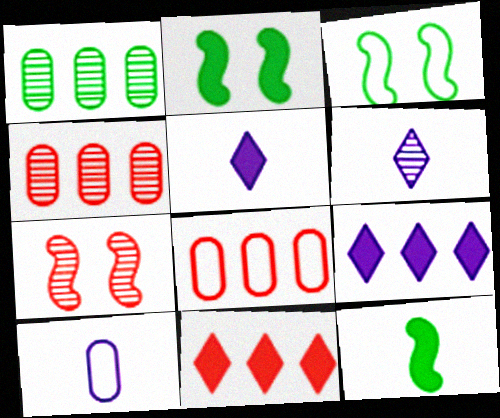[[1, 6, 7], 
[2, 6, 8], 
[3, 4, 5]]